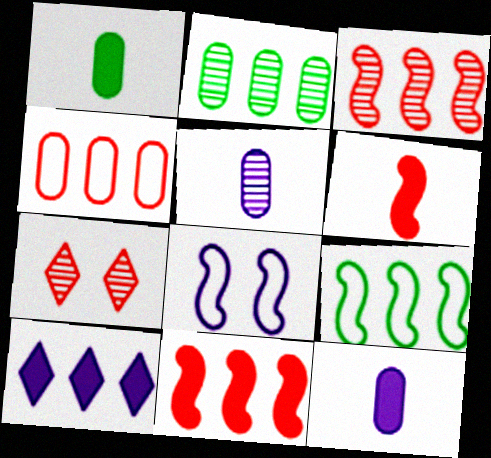[[4, 6, 7], 
[5, 8, 10], 
[7, 9, 12]]